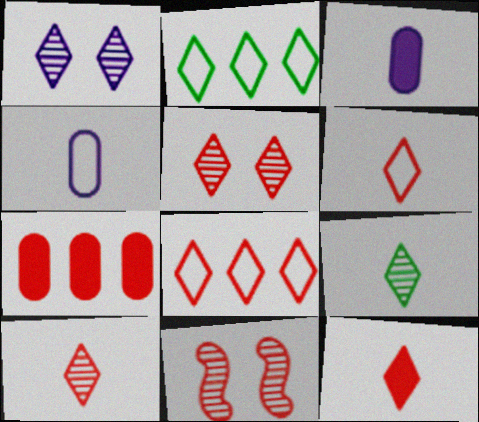[[1, 2, 12], 
[2, 3, 11], 
[5, 8, 12], 
[6, 7, 11], 
[6, 10, 12]]